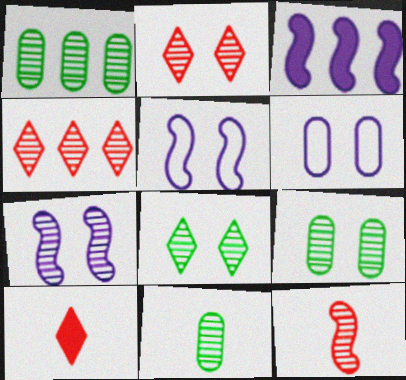[[1, 5, 10], 
[1, 9, 11], 
[2, 7, 9], 
[4, 7, 11]]